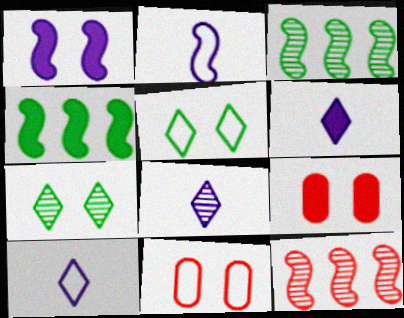[[1, 7, 11], 
[3, 6, 11], 
[3, 9, 10], 
[4, 6, 9], 
[4, 8, 11], 
[6, 8, 10]]